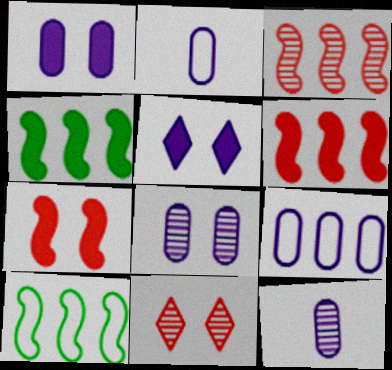[[1, 9, 12], 
[2, 4, 11]]